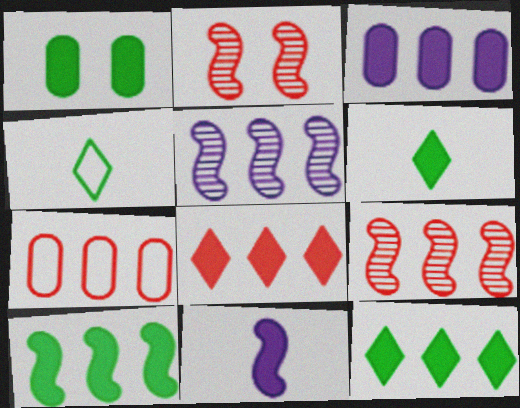[[1, 6, 10], 
[1, 8, 11], 
[2, 3, 4], 
[3, 8, 10], 
[5, 7, 12], 
[7, 8, 9]]